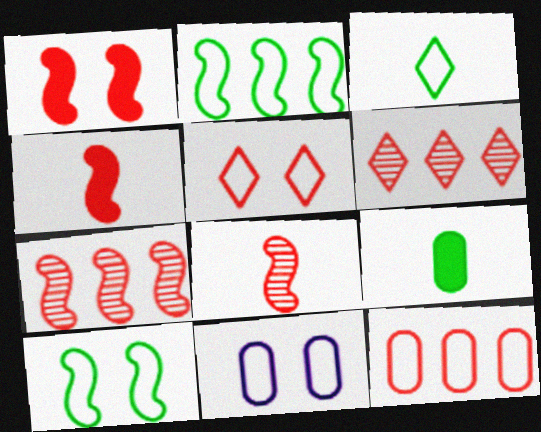[[5, 10, 11]]